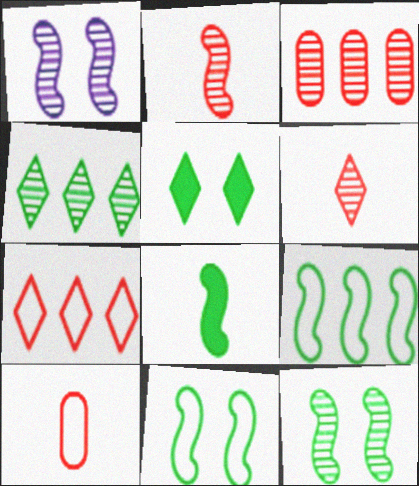[[8, 9, 12]]